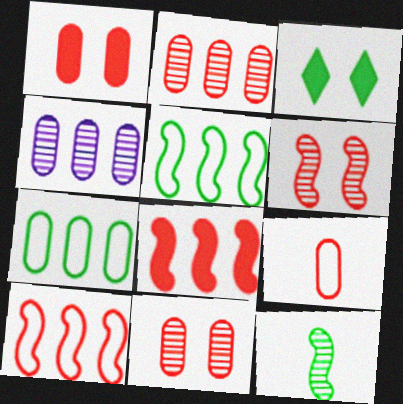[[1, 2, 9], 
[3, 7, 12]]